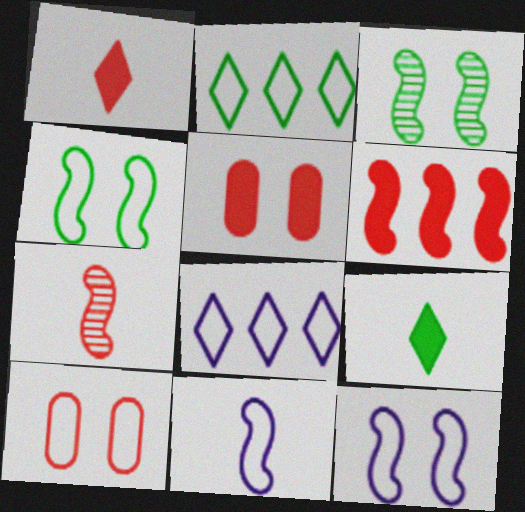[[1, 5, 6], 
[2, 10, 11], 
[3, 6, 11]]